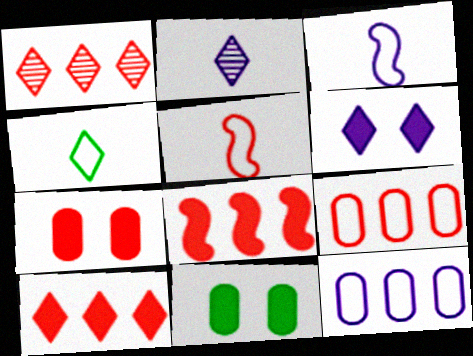[[1, 3, 11], 
[1, 4, 6], 
[1, 5, 7], 
[1, 8, 9]]